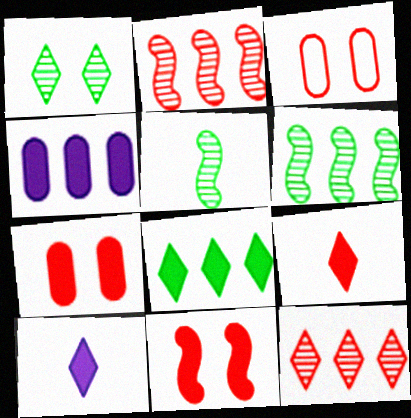[[2, 3, 9], 
[3, 6, 10]]